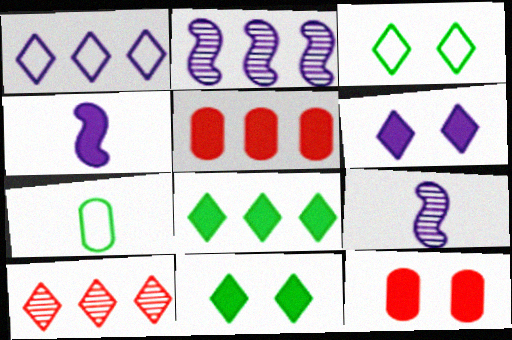[[1, 8, 10], 
[3, 5, 9], 
[4, 5, 11], 
[4, 8, 12]]